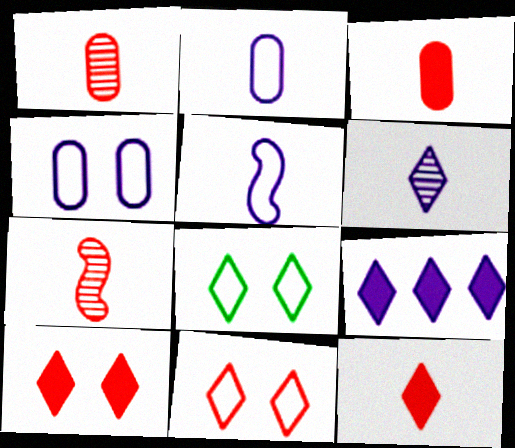[]